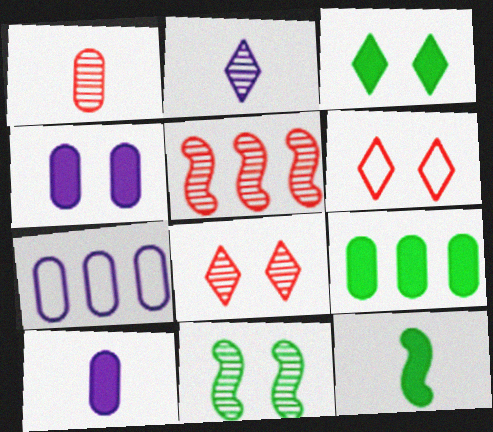[[1, 5, 8], 
[3, 9, 12], 
[4, 6, 11], 
[7, 8, 12]]